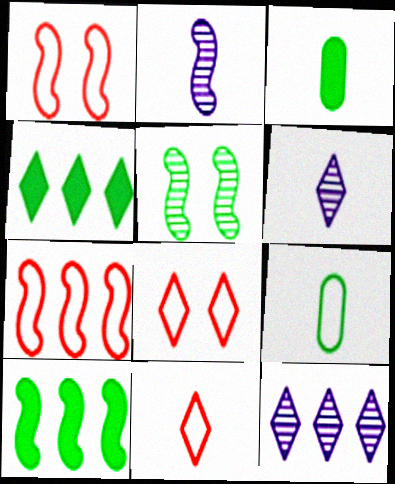[[1, 2, 10], 
[1, 3, 12], 
[2, 3, 11], 
[4, 5, 9], 
[4, 6, 8]]